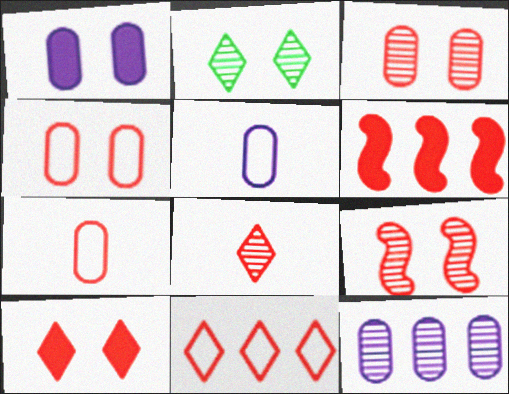[[1, 5, 12], 
[2, 5, 6], 
[4, 6, 8], 
[4, 9, 10], 
[8, 10, 11]]